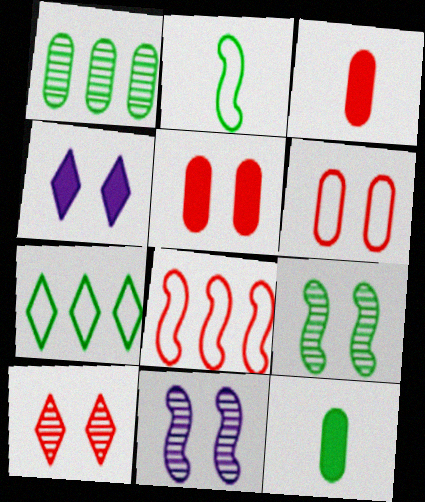[[3, 7, 11], 
[3, 8, 10], 
[4, 6, 9], 
[7, 9, 12]]